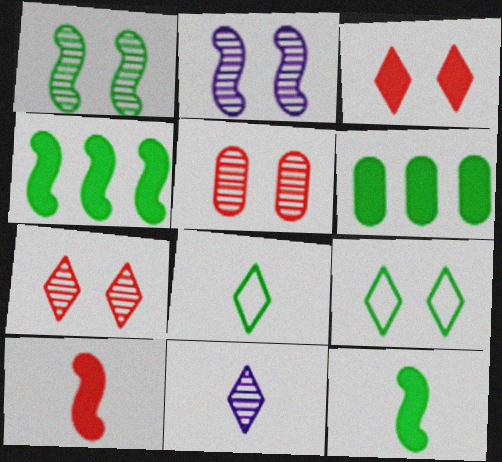[[1, 6, 8]]